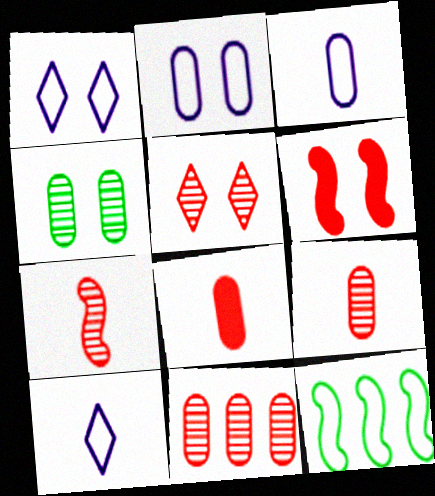[[1, 4, 6], 
[5, 7, 11]]